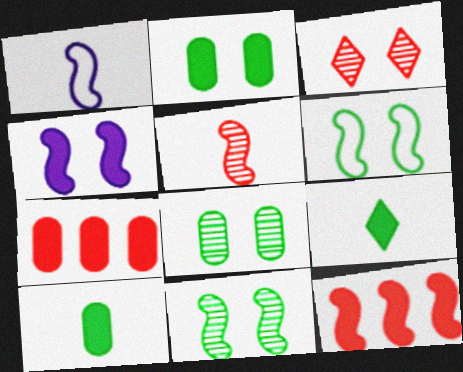[[1, 11, 12], 
[4, 7, 9]]